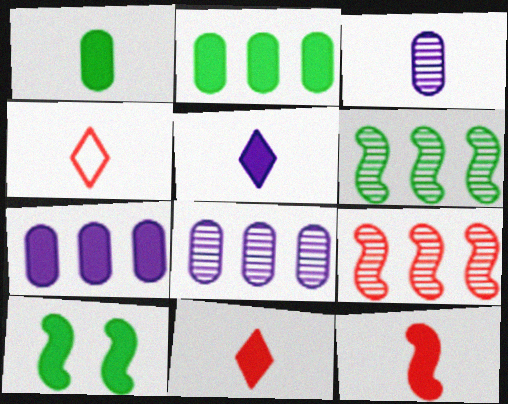[[1, 5, 12], 
[4, 8, 10], 
[7, 10, 11]]